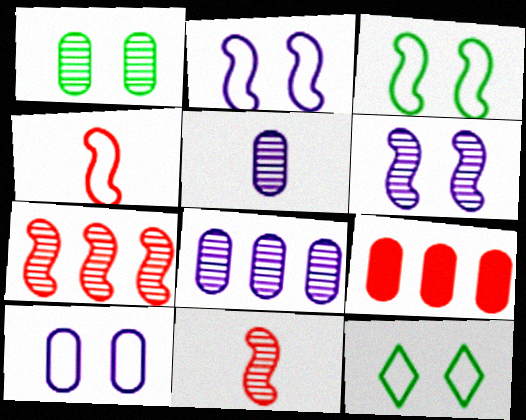[]